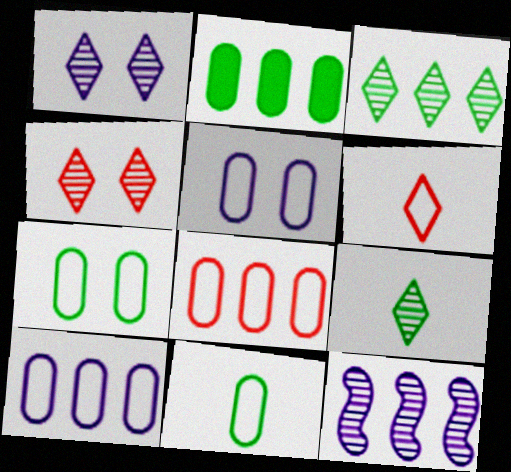[[5, 8, 11]]